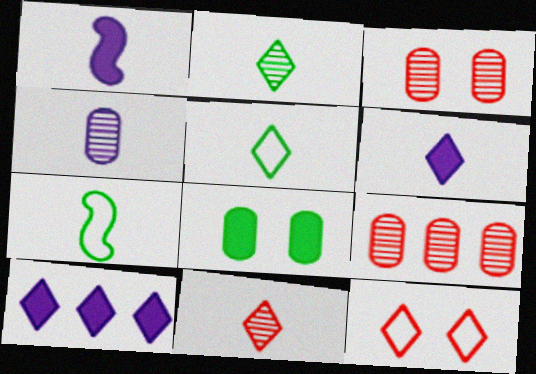[[2, 10, 12], 
[3, 7, 10], 
[5, 6, 11]]